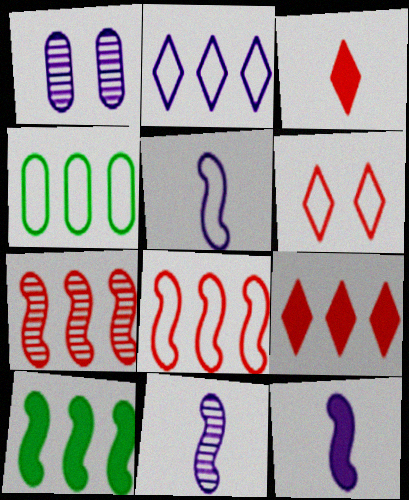[[1, 2, 12], 
[2, 4, 8], 
[4, 5, 6], 
[5, 11, 12]]